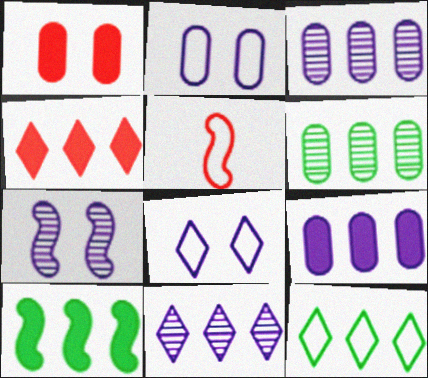[[2, 5, 12], 
[4, 9, 10], 
[4, 11, 12], 
[5, 7, 10], 
[6, 10, 12]]